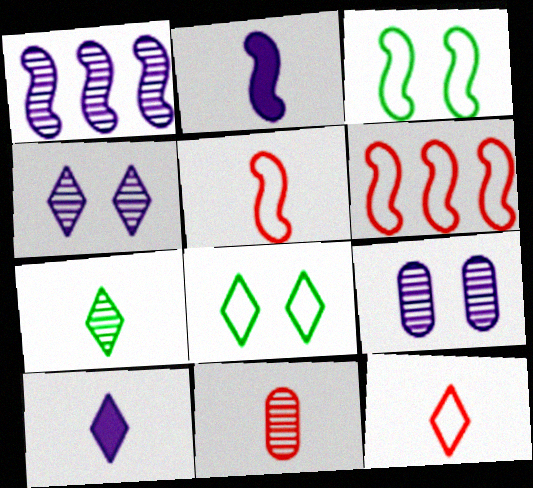[[7, 10, 12]]